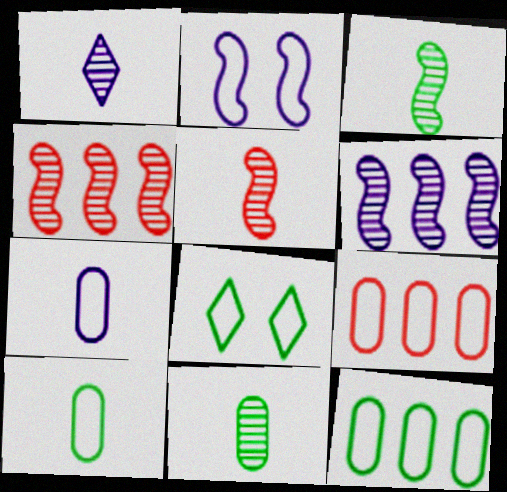[[1, 5, 11]]